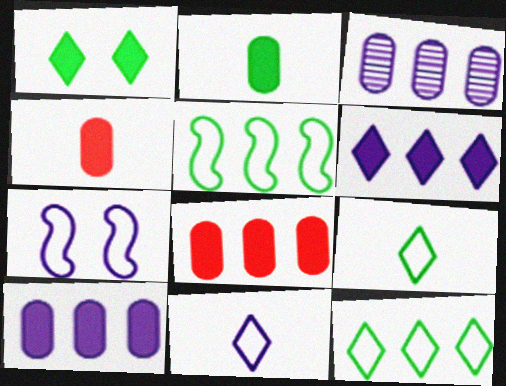[]